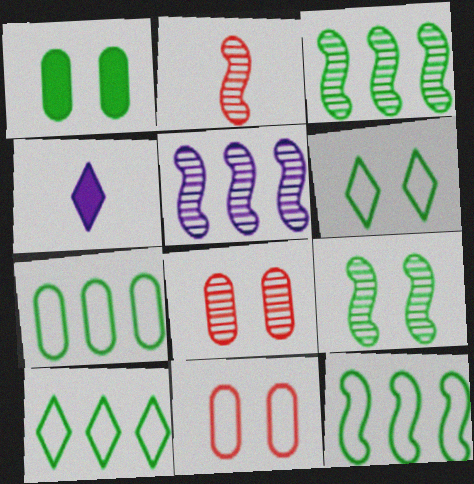[[1, 6, 9], 
[2, 5, 9], 
[3, 4, 11], 
[4, 8, 12], 
[7, 10, 12]]